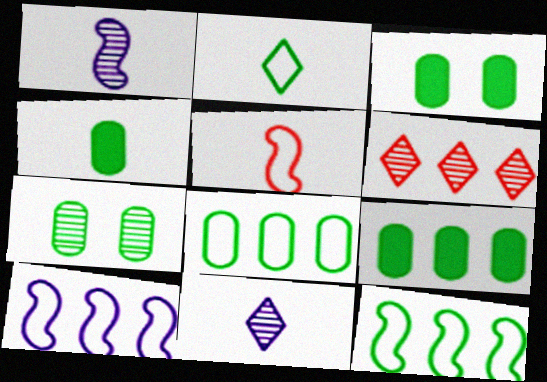[[1, 6, 7], 
[3, 4, 9], 
[4, 5, 11], 
[4, 7, 8], 
[6, 9, 10]]